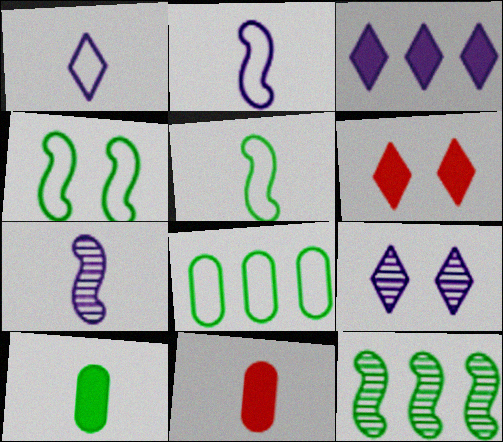[[1, 3, 9], 
[6, 7, 8]]